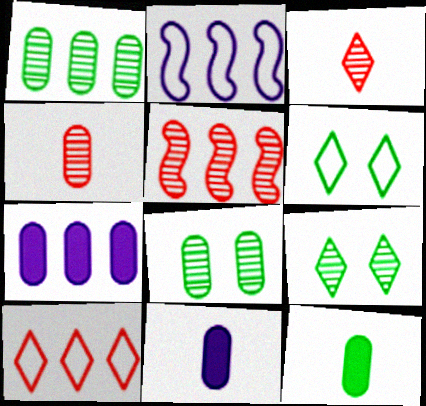[[5, 6, 11]]